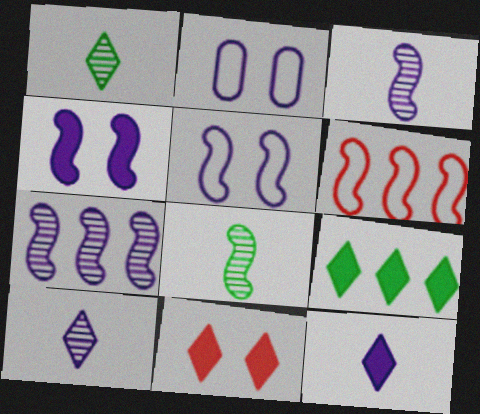[[2, 7, 12], 
[4, 6, 8], 
[9, 11, 12]]